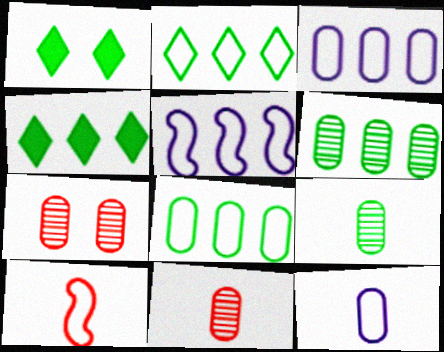[[1, 5, 11]]